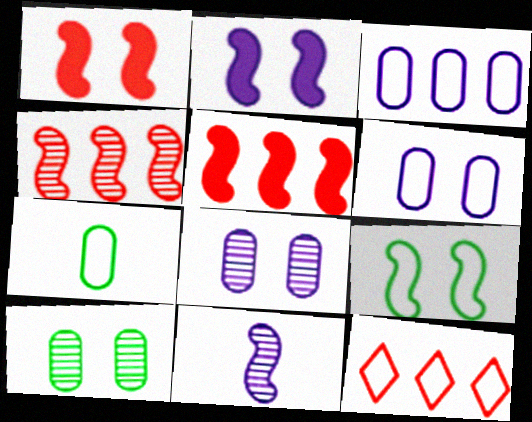[[5, 9, 11]]